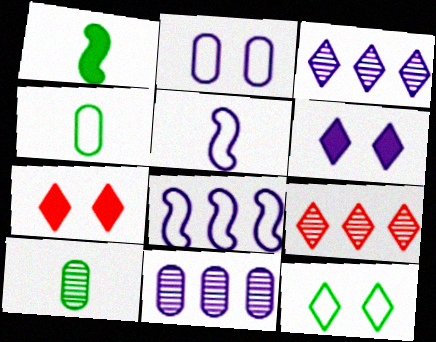[[1, 2, 9], 
[5, 6, 11], 
[7, 8, 10]]